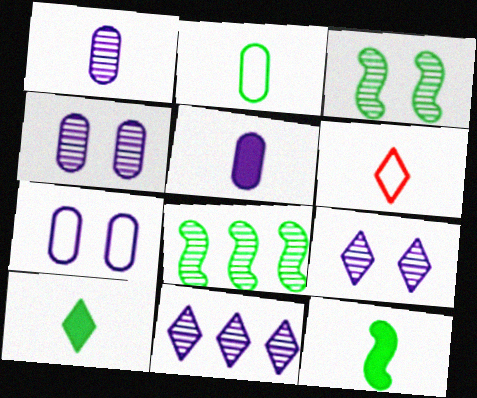[[1, 6, 12]]